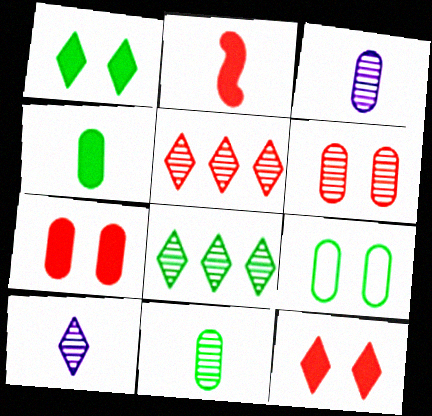[]